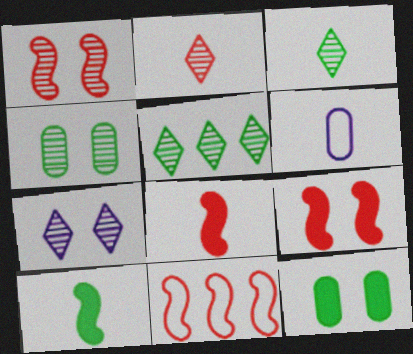[[1, 4, 7], 
[1, 8, 11], 
[2, 5, 7], 
[2, 6, 10], 
[3, 6, 8], 
[5, 6, 9]]